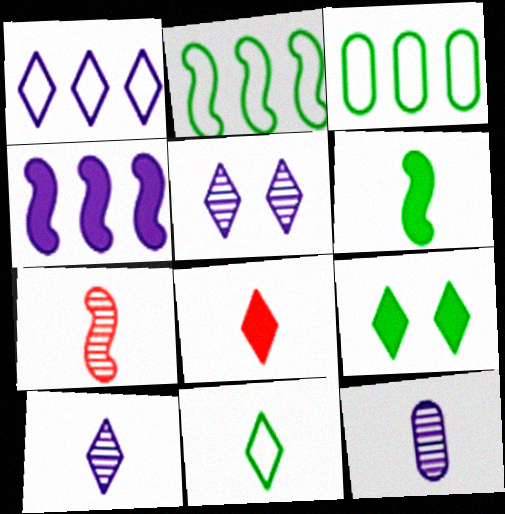[[8, 10, 11]]